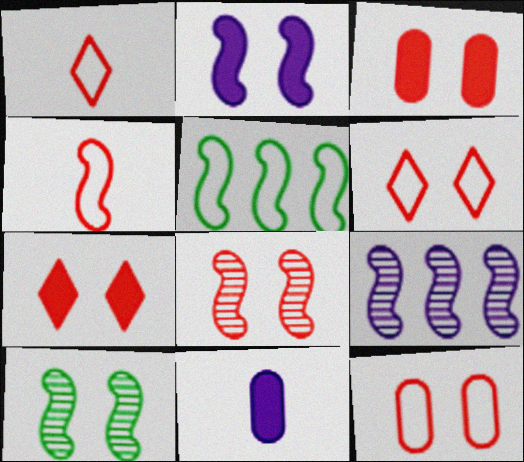[[3, 6, 8], 
[7, 8, 12]]